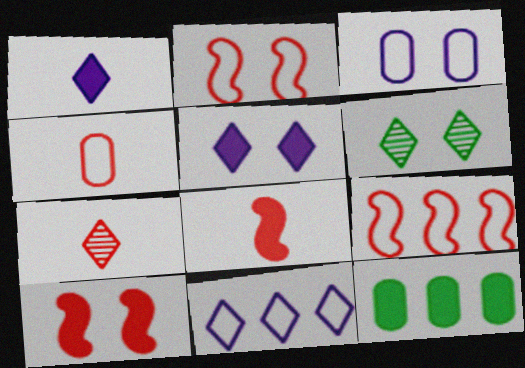[[1, 10, 12], 
[3, 6, 10], 
[4, 7, 8], 
[5, 8, 12]]